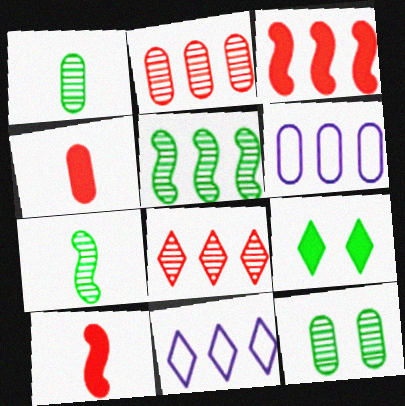[[4, 6, 12], 
[10, 11, 12]]